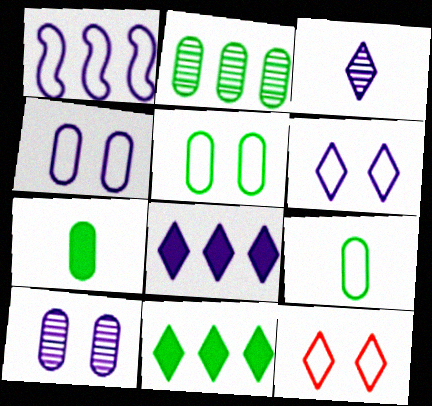[[1, 9, 12], 
[2, 5, 7], 
[3, 6, 8], 
[3, 11, 12]]